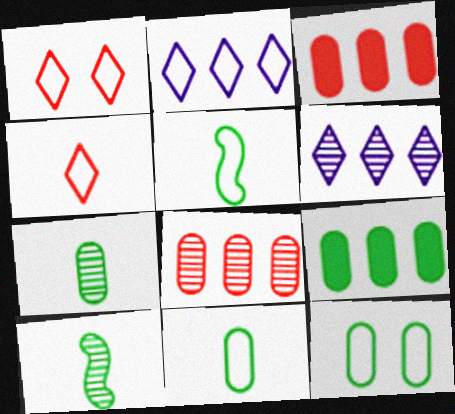[[7, 9, 12]]